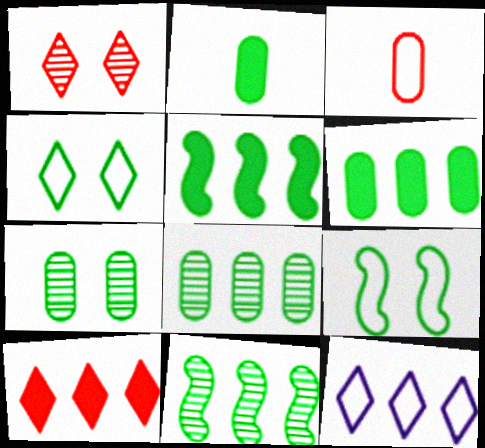[[2, 4, 11], 
[3, 9, 12]]